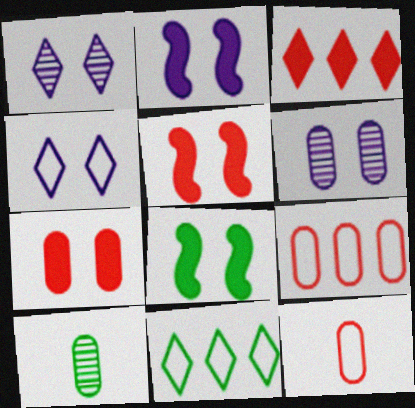[[2, 4, 6], 
[2, 5, 8], 
[8, 10, 11]]